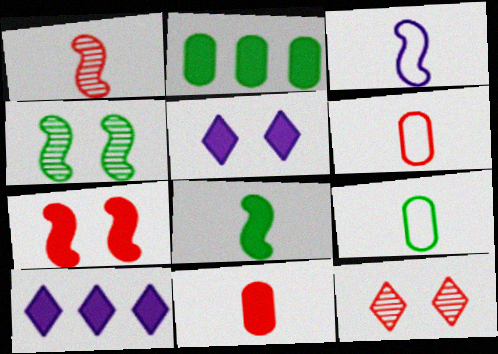[[1, 3, 8], 
[2, 3, 12], 
[4, 6, 10]]